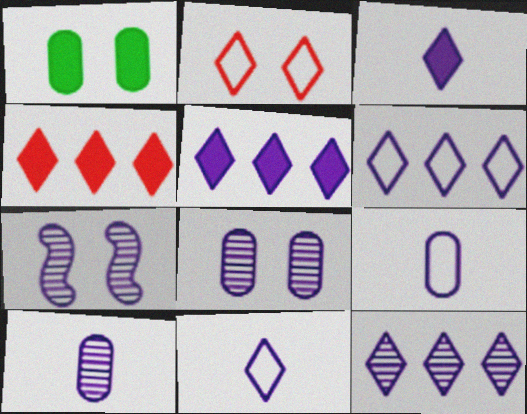[[1, 2, 7], 
[5, 6, 12], 
[5, 7, 9], 
[7, 10, 12]]